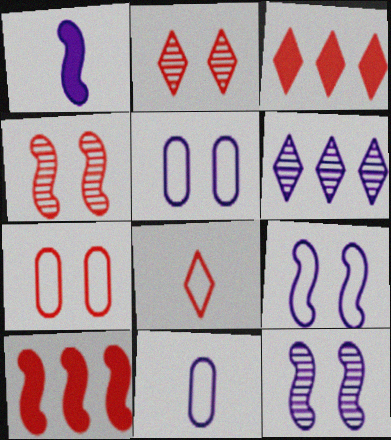[[1, 5, 6], 
[2, 3, 8]]